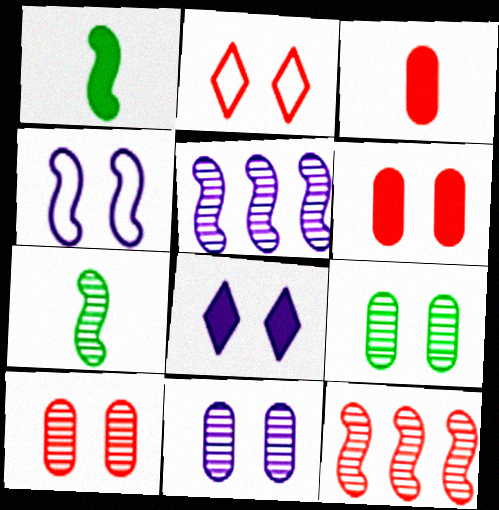[[1, 4, 12], 
[2, 3, 12], 
[4, 8, 11], 
[9, 10, 11]]